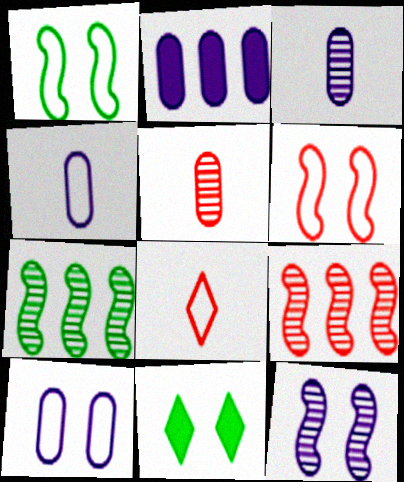[[2, 3, 10], 
[4, 9, 11]]